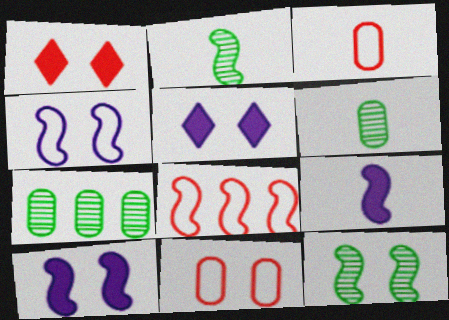[[2, 8, 10], 
[5, 6, 8], 
[5, 11, 12], 
[8, 9, 12]]